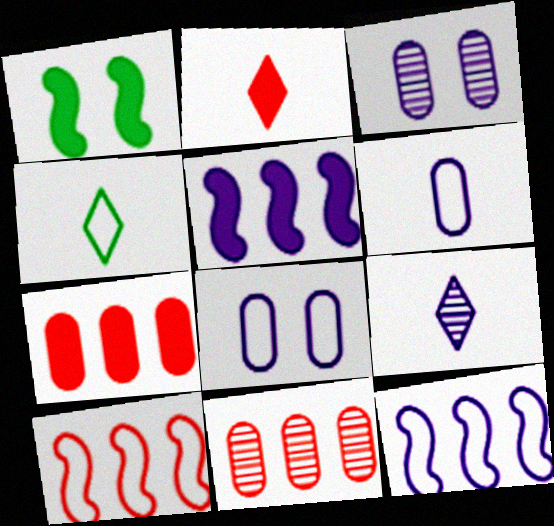[[2, 4, 9], 
[4, 8, 10], 
[5, 8, 9]]